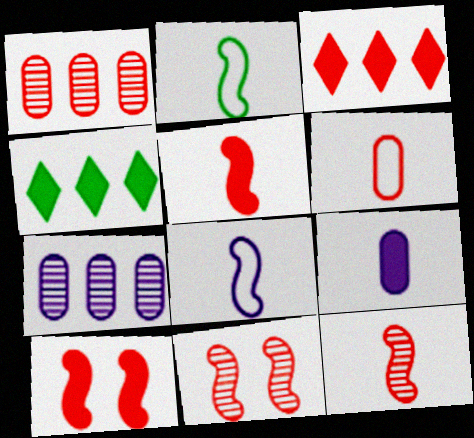[[3, 6, 11], 
[4, 9, 10]]